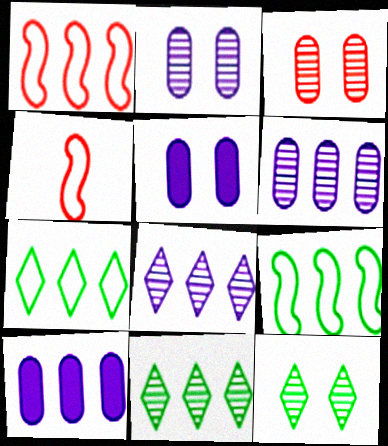[[1, 10, 11], 
[4, 5, 11], 
[4, 10, 12]]